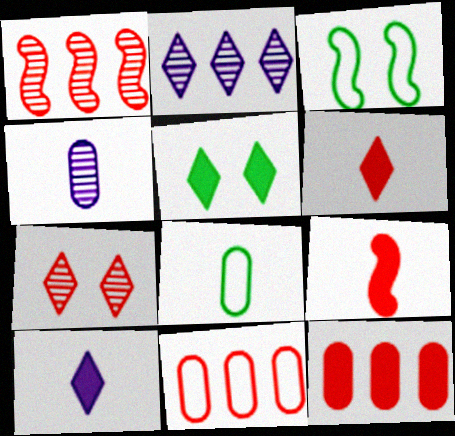[[7, 9, 11]]